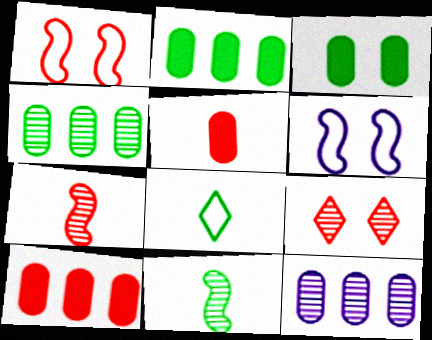[[3, 6, 9], 
[9, 11, 12]]